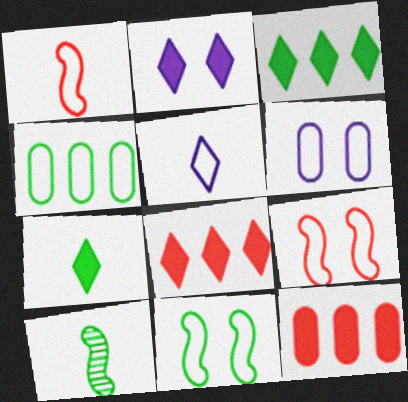[[2, 7, 8], 
[4, 5, 9], 
[6, 8, 10]]